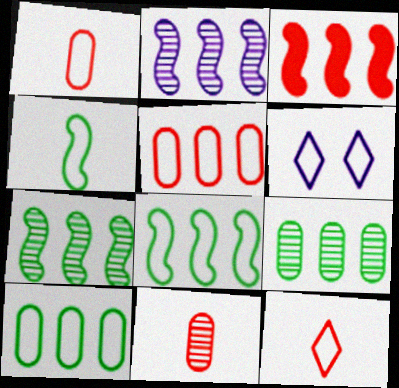[[1, 6, 8], 
[2, 3, 8], 
[4, 5, 6]]